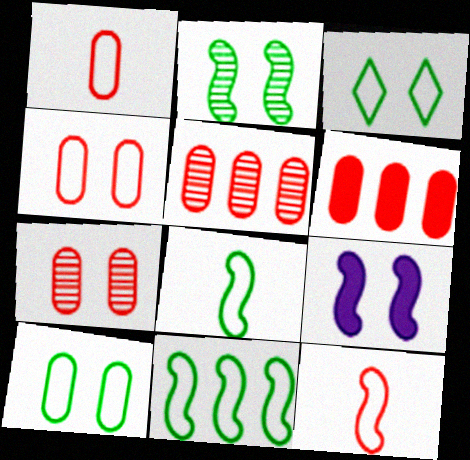[[1, 6, 7], 
[3, 7, 9]]